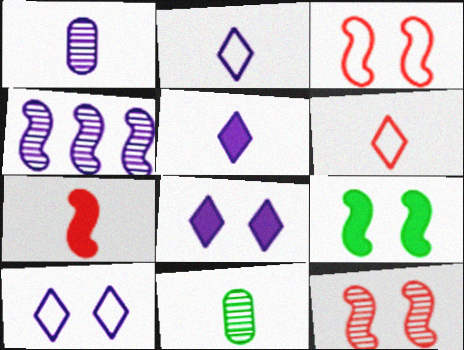[[2, 7, 11]]